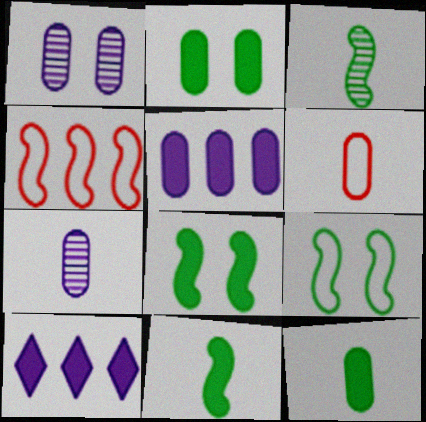[[6, 7, 12]]